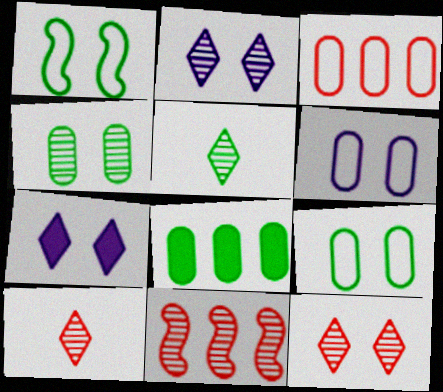[[1, 5, 8]]